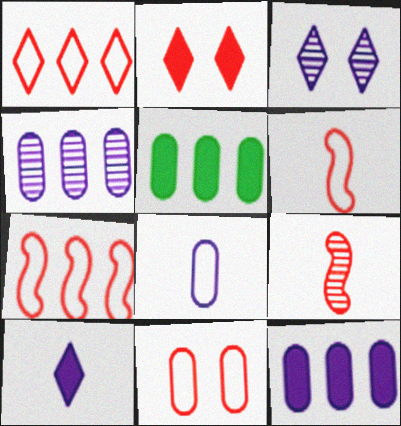[[1, 6, 11], 
[3, 5, 6]]